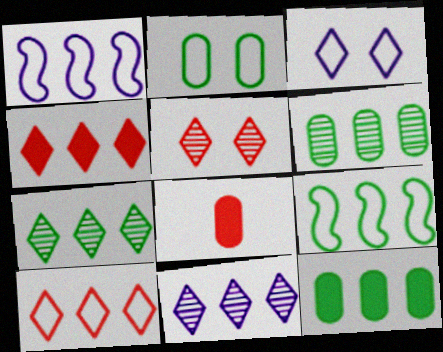[[1, 4, 6], 
[7, 9, 12]]